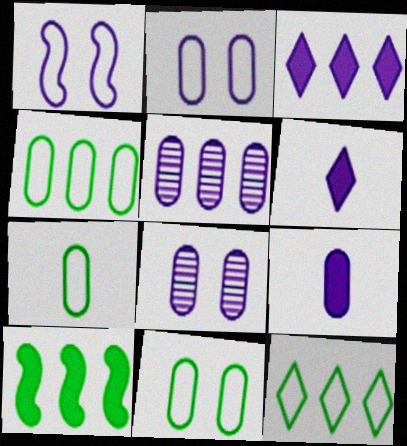[[1, 5, 6], 
[2, 5, 9], 
[4, 7, 11]]